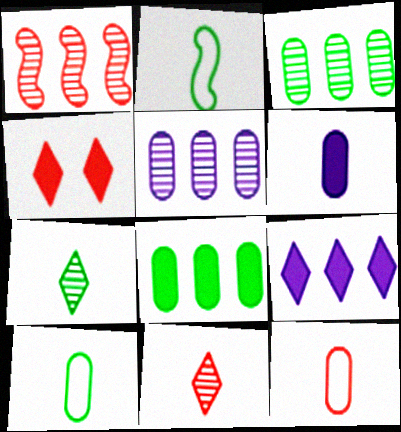[[1, 4, 12], 
[2, 4, 5], 
[2, 6, 11]]